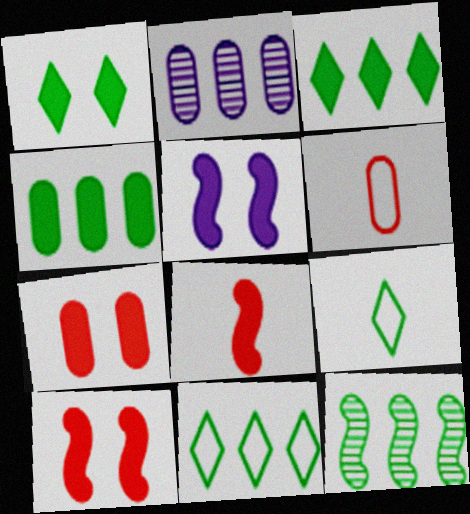[[1, 5, 7], 
[2, 9, 10], 
[4, 11, 12]]